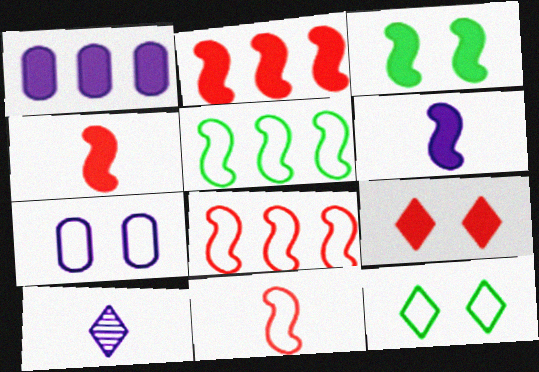[[2, 3, 6]]